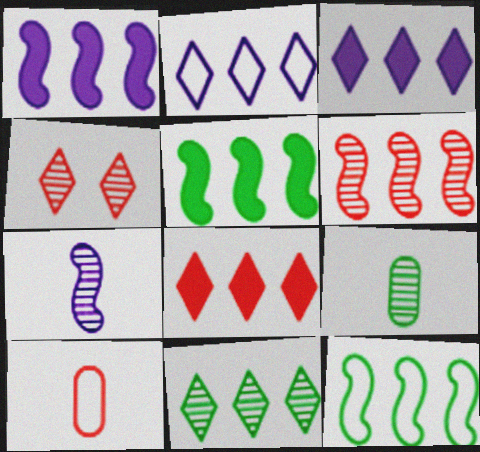[[1, 6, 12], 
[2, 8, 11]]